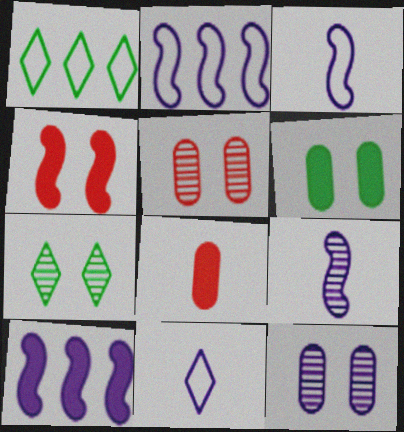[[2, 7, 8], 
[10, 11, 12]]